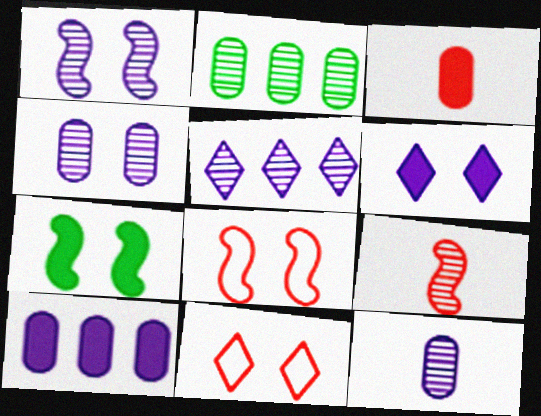[[1, 5, 12], 
[1, 7, 8], 
[4, 7, 11]]